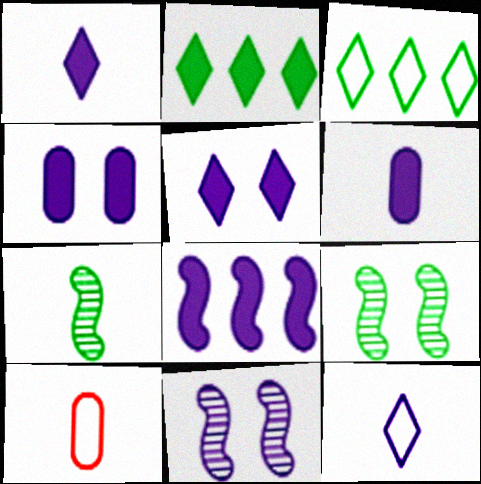[[1, 4, 8], 
[1, 7, 10], 
[2, 10, 11], 
[5, 6, 8]]